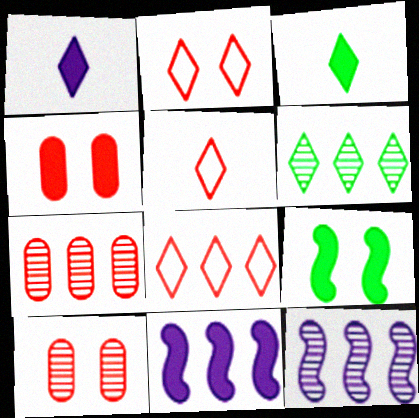[[1, 2, 6], 
[2, 5, 8], 
[3, 4, 11], 
[6, 7, 12]]